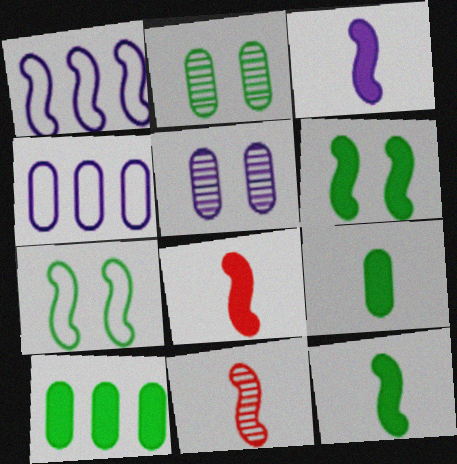[[1, 6, 11], 
[3, 8, 12]]